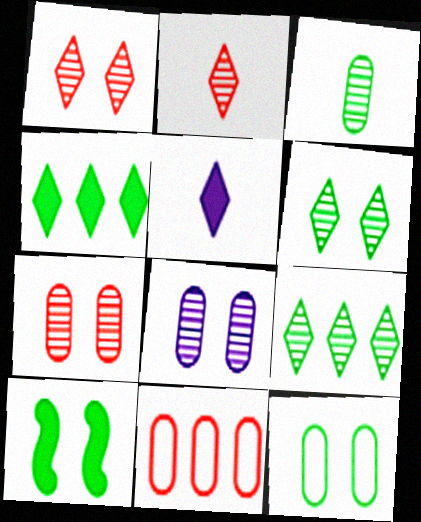[[6, 10, 12]]